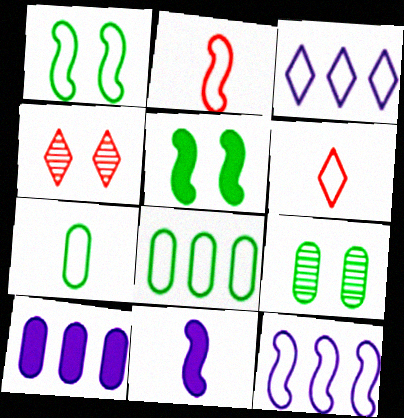[[1, 2, 12], 
[4, 8, 11]]